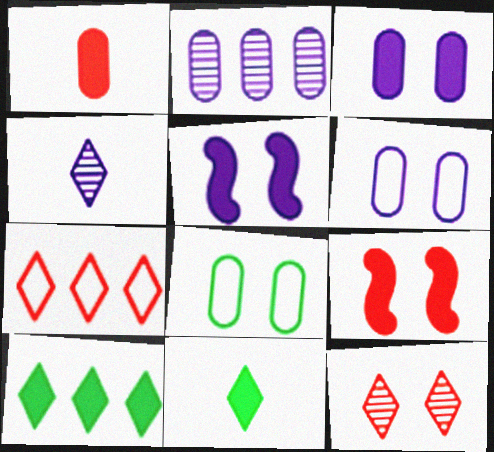[[1, 2, 8], 
[1, 5, 10], 
[5, 8, 12]]